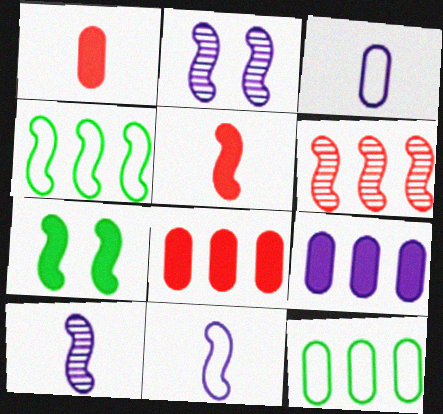[[2, 4, 5], 
[6, 7, 11]]